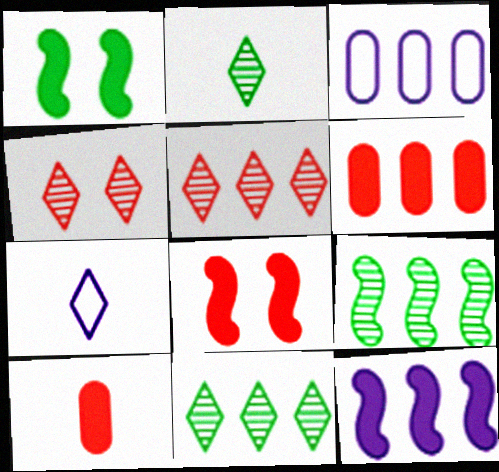[[2, 3, 8]]